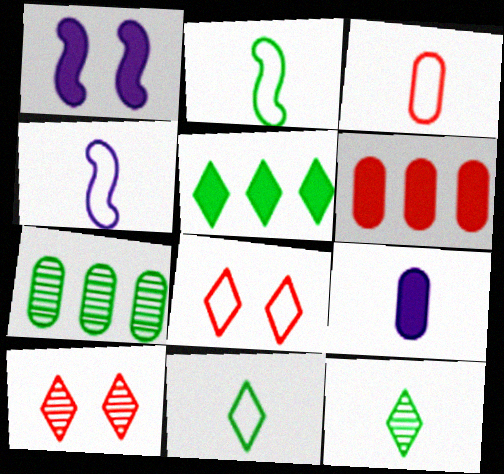[[3, 4, 11]]